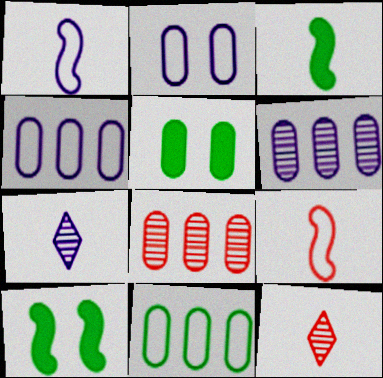[[4, 10, 12]]